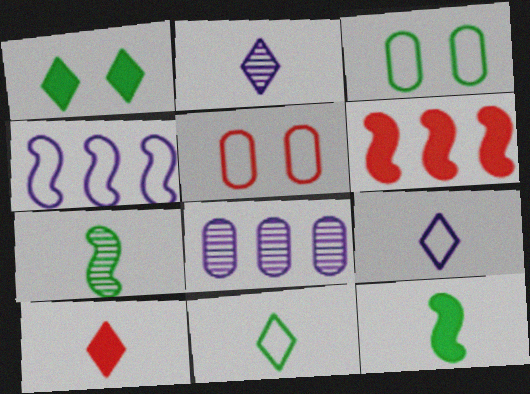[[2, 3, 6], 
[2, 10, 11], 
[4, 5, 11]]